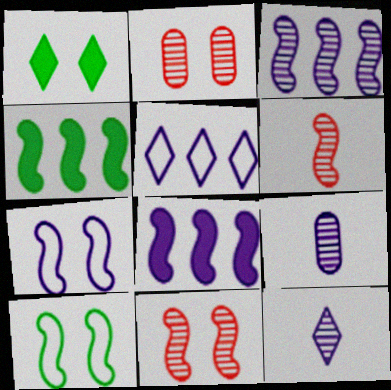[[1, 2, 7], 
[4, 6, 7], 
[6, 8, 10]]